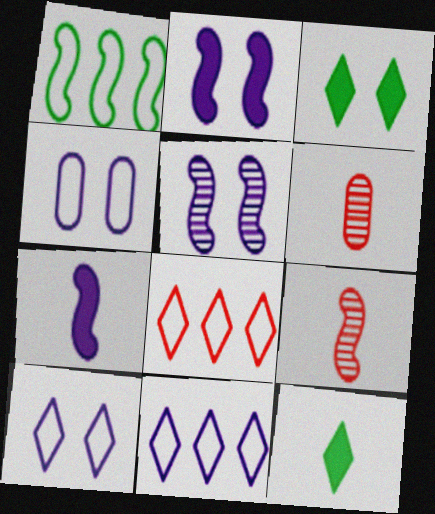[[1, 2, 9]]